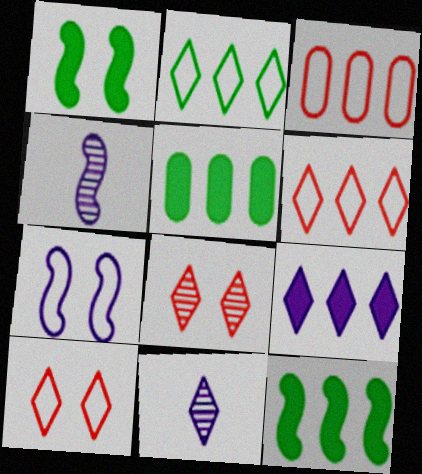[[1, 3, 11], 
[4, 5, 10]]